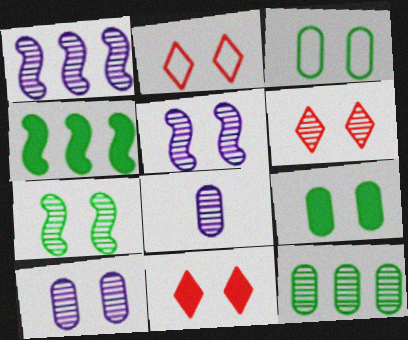[[2, 4, 8], 
[2, 5, 9], 
[2, 6, 11], 
[3, 5, 11], 
[6, 7, 10]]